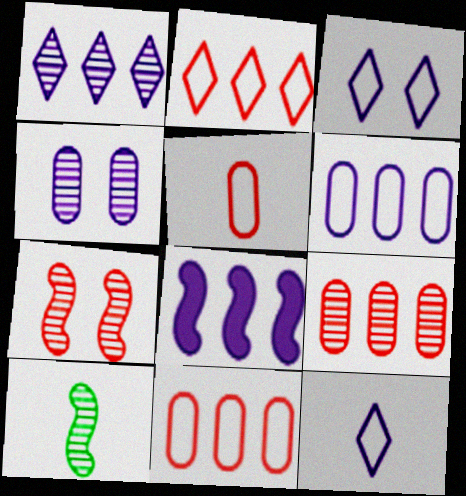[[1, 6, 8], 
[4, 8, 12]]